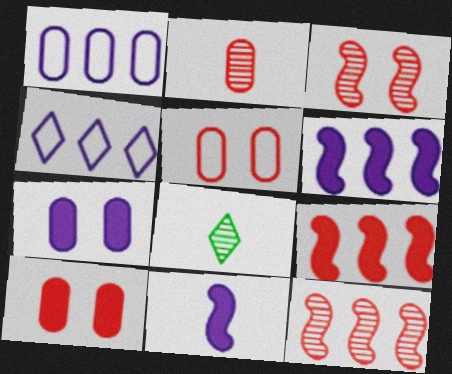[[5, 6, 8]]